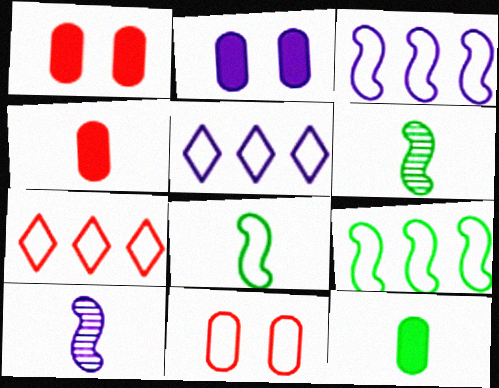[[1, 5, 6], 
[2, 5, 10], 
[2, 6, 7], 
[5, 8, 11]]